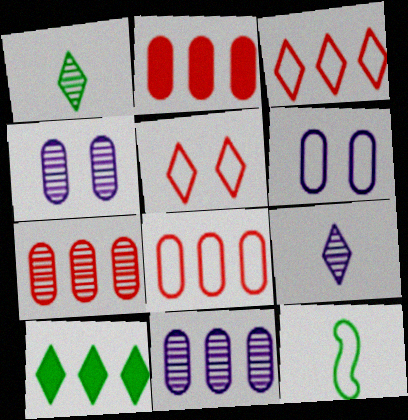[[2, 7, 8], 
[3, 6, 12], 
[5, 9, 10]]